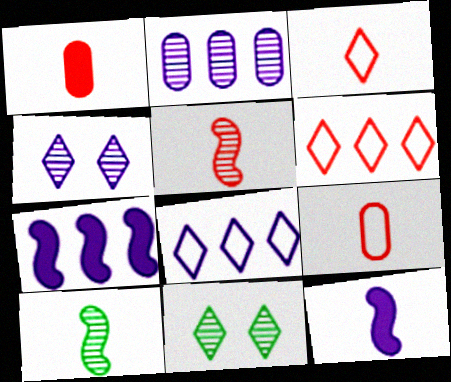[[1, 3, 5], 
[2, 5, 11], 
[2, 7, 8], 
[7, 9, 11]]